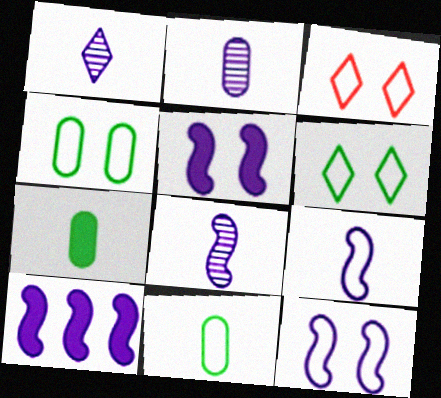[[1, 2, 8], 
[3, 4, 12], 
[8, 10, 12]]